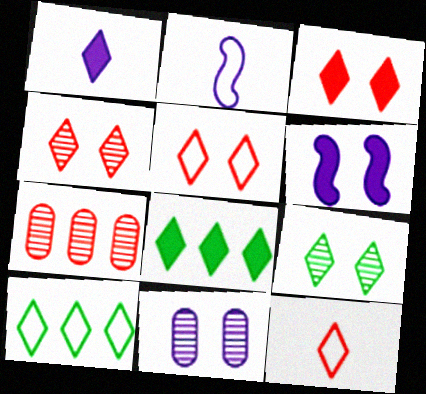[[1, 3, 8], 
[1, 4, 10], 
[3, 4, 5]]